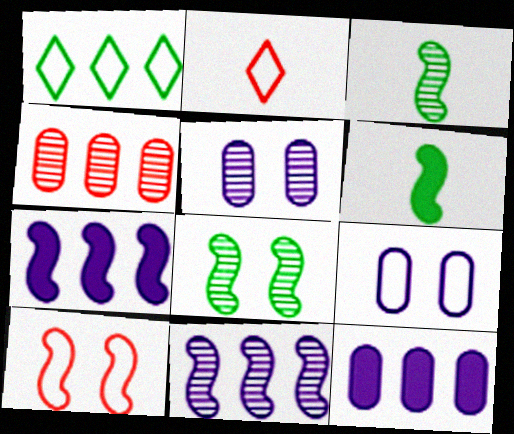[[1, 4, 7], 
[2, 8, 12], 
[3, 7, 10], 
[6, 10, 11]]